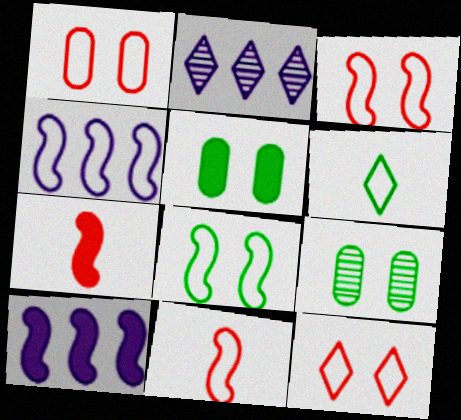[[1, 3, 12], 
[1, 4, 6], 
[2, 5, 11], 
[4, 8, 11]]